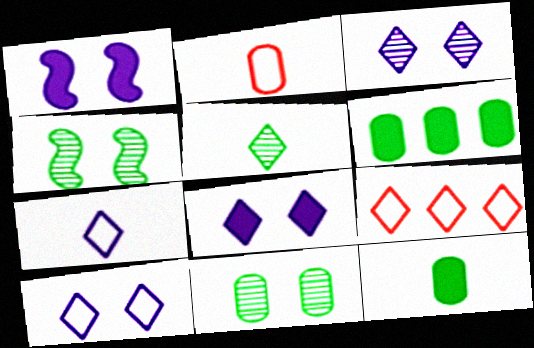[[3, 8, 10], 
[5, 8, 9]]